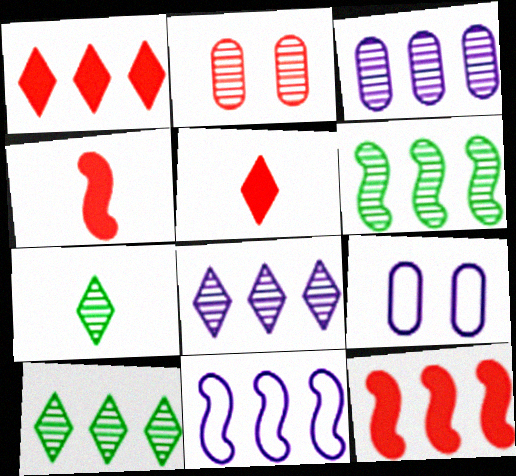[[4, 9, 10], 
[5, 6, 9], 
[6, 11, 12], 
[7, 9, 12]]